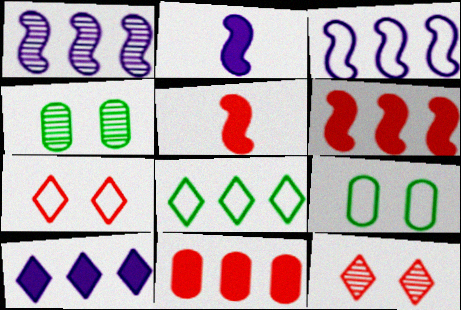[[1, 8, 11]]